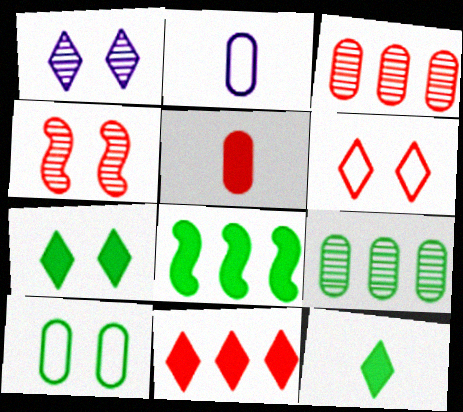[[1, 6, 7]]